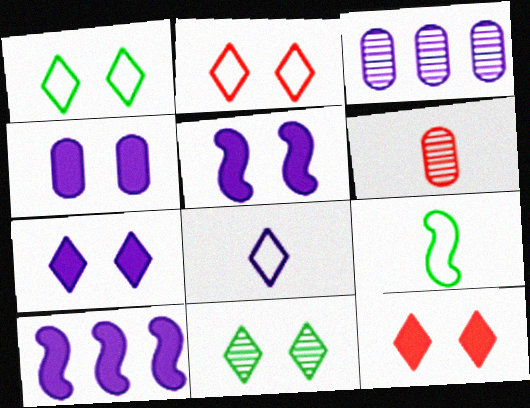[[1, 6, 10], 
[2, 7, 11], 
[3, 5, 8], 
[3, 9, 12], 
[4, 5, 7]]